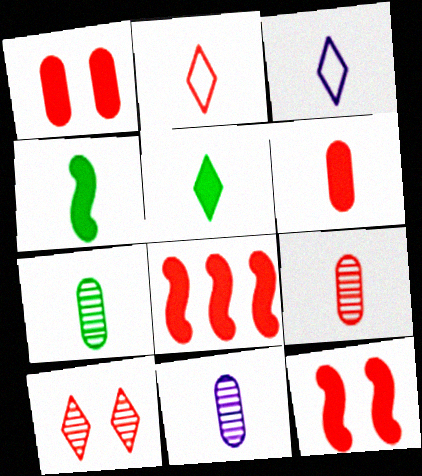[[2, 4, 11], 
[3, 4, 9], 
[7, 9, 11]]